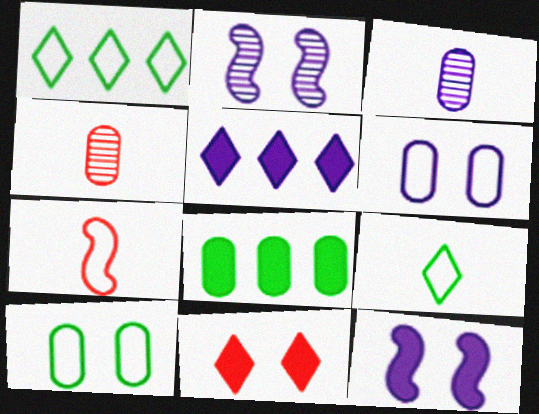[[1, 4, 12], 
[1, 6, 7], 
[2, 10, 11], 
[4, 6, 8]]